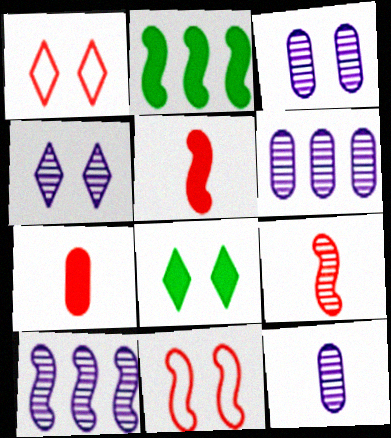[[1, 2, 12], 
[1, 4, 8], 
[3, 6, 12], 
[3, 8, 11], 
[4, 10, 12]]